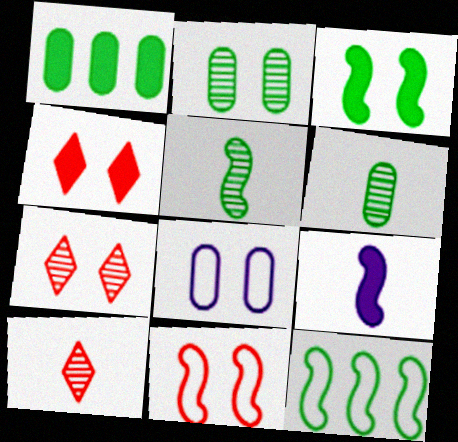[[1, 4, 9], 
[3, 5, 12], 
[3, 7, 8]]